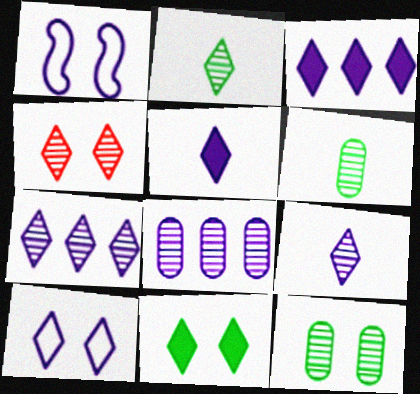[[1, 5, 8], 
[2, 4, 7], 
[3, 9, 10], 
[4, 10, 11], 
[5, 7, 10]]